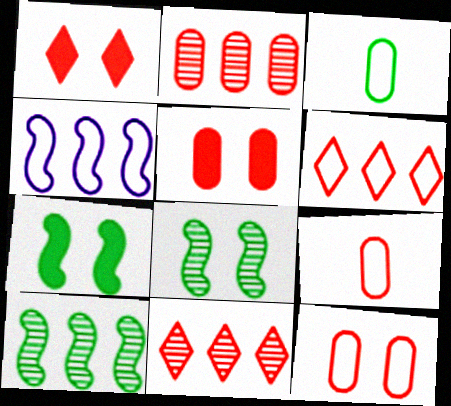[[2, 5, 9]]